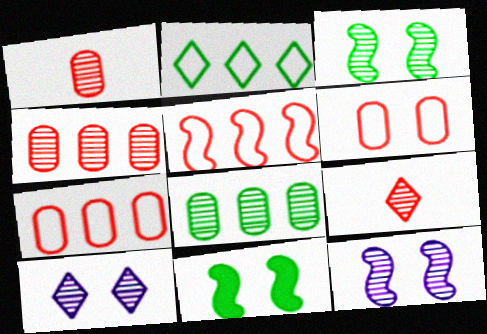[[6, 10, 11], 
[8, 9, 12]]